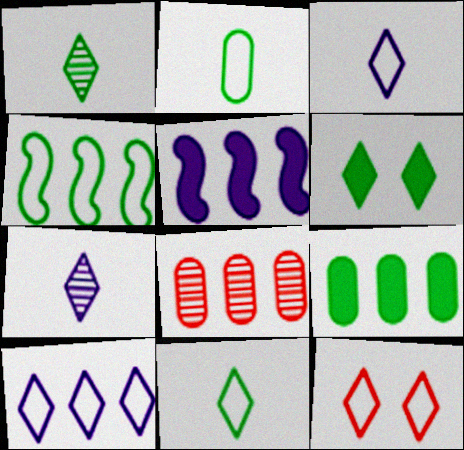[[10, 11, 12]]